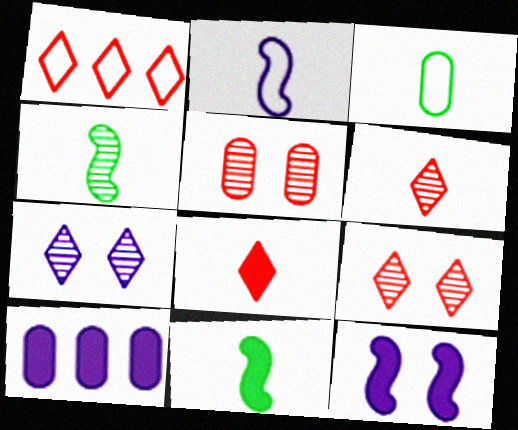[[1, 8, 9], 
[2, 7, 10], 
[3, 5, 10]]